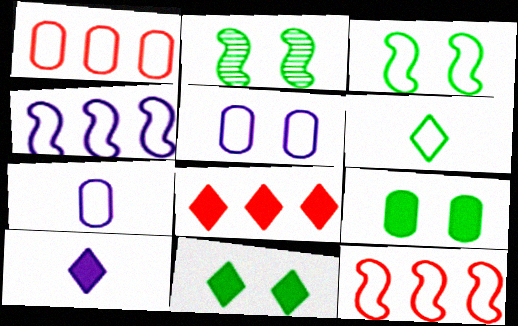[[1, 2, 10], 
[2, 7, 8], 
[5, 6, 12], 
[8, 10, 11]]